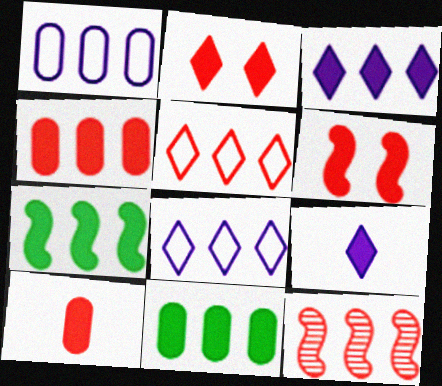[[3, 4, 7], 
[4, 5, 12], 
[6, 9, 11], 
[8, 11, 12]]